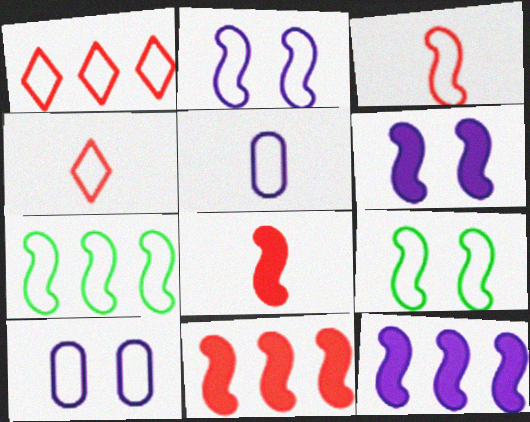[[1, 5, 9], 
[2, 3, 7], 
[4, 7, 10]]